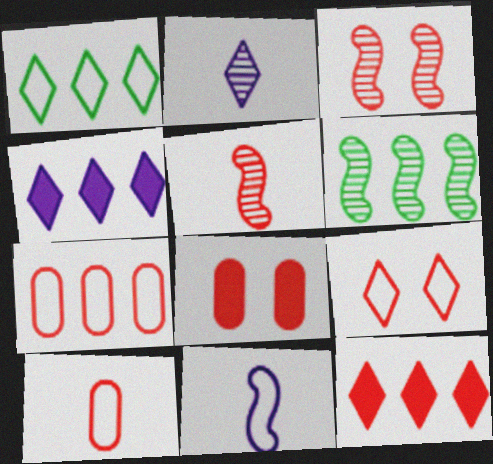[[3, 8, 9], 
[3, 10, 12], 
[4, 6, 7]]